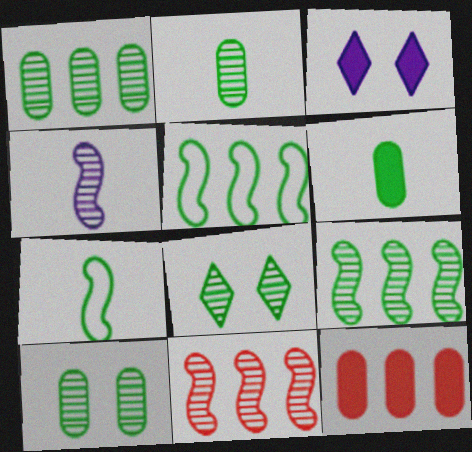[[1, 2, 10], 
[2, 8, 9], 
[5, 6, 8]]